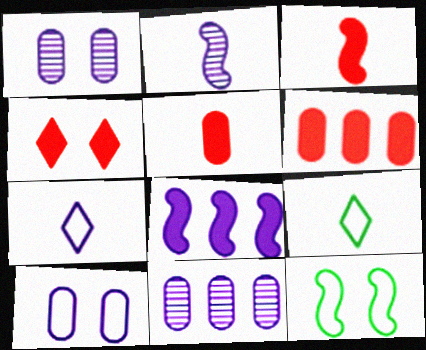[[1, 4, 12], 
[1, 7, 8], 
[2, 5, 9], 
[3, 4, 6]]